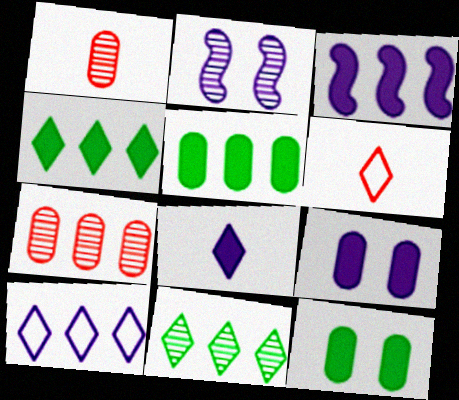[[1, 2, 11], 
[2, 5, 6], 
[3, 8, 9]]